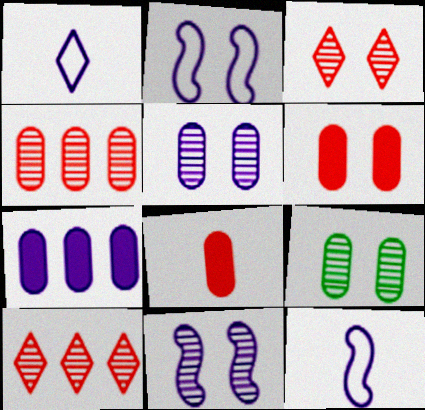[[1, 7, 11], 
[3, 9, 11]]